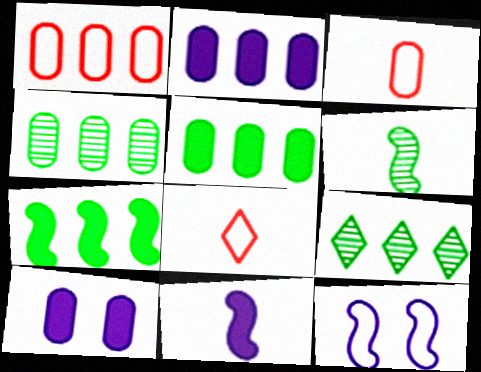[[1, 2, 4], 
[3, 4, 10]]